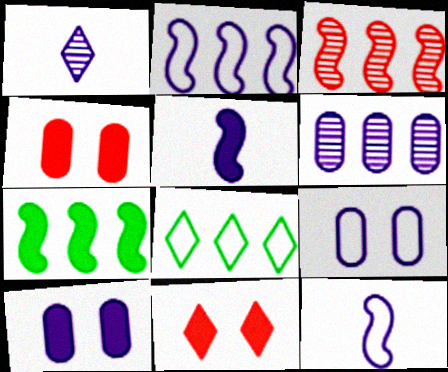[[1, 2, 10], 
[1, 8, 11], 
[2, 3, 7]]